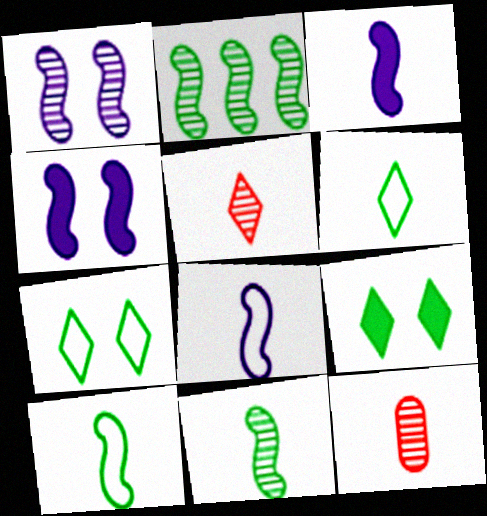[[3, 6, 12]]